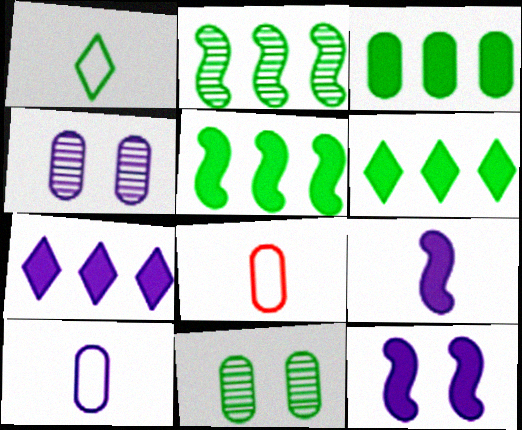[[1, 5, 11], 
[3, 4, 8], 
[3, 5, 6]]